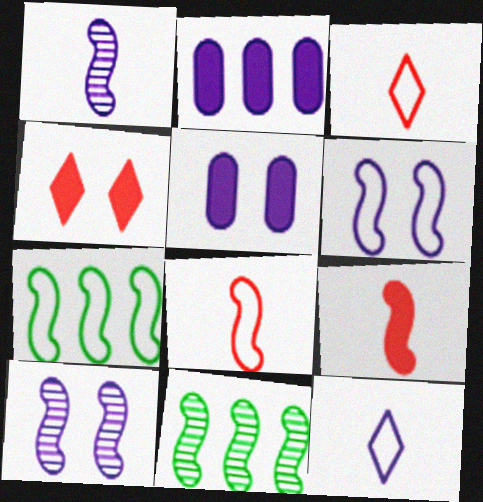[[2, 10, 12], 
[3, 5, 11], 
[6, 7, 8], 
[6, 9, 11], 
[7, 9, 10]]